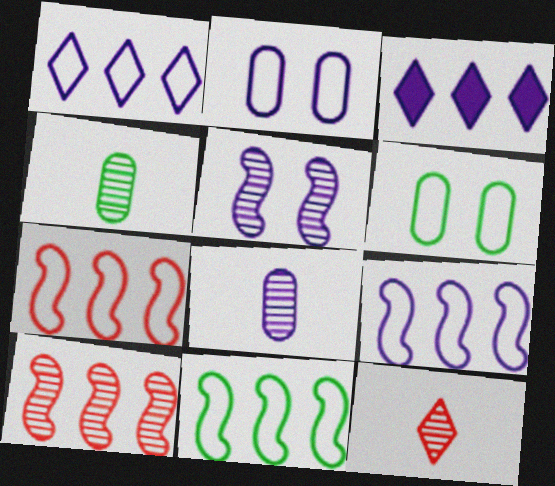[[7, 9, 11]]